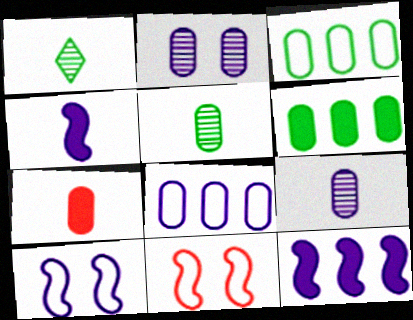[[2, 3, 7]]